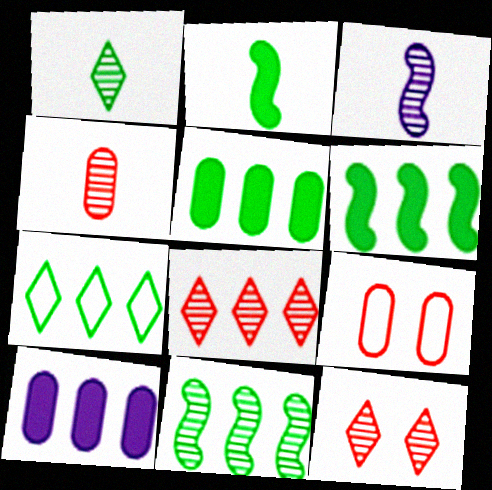[[1, 3, 4], 
[5, 7, 11]]